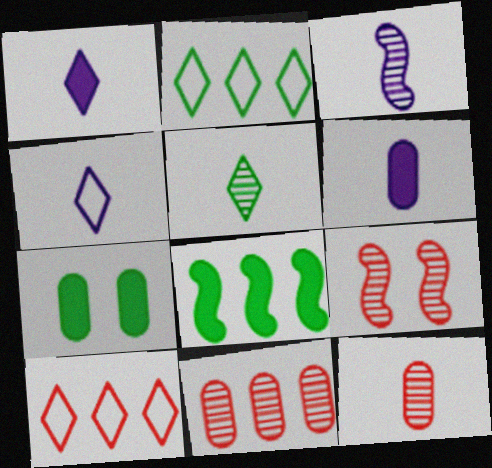[[2, 6, 9], 
[3, 4, 6], 
[3, 5, 12], 
[3, 7, 10]]